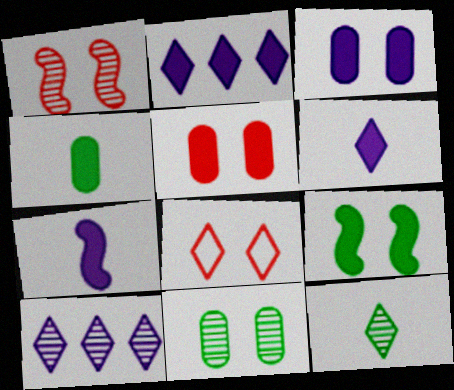[[1, 5, 8], 
[2, 3, 7], 
[2, 8, 12]]